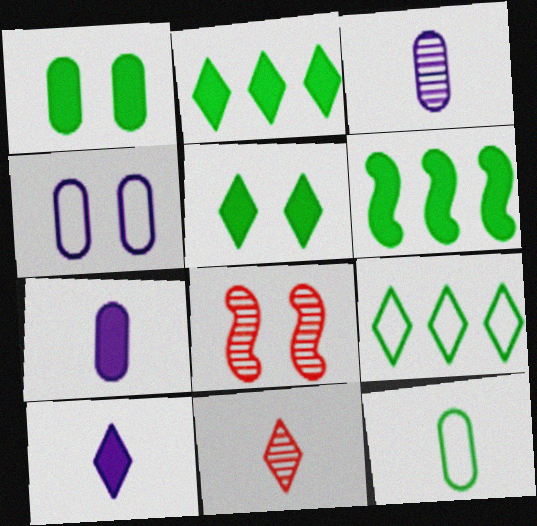[[4, 5, 8], 
[4, 6, 11], 
[7, 8, 9]]